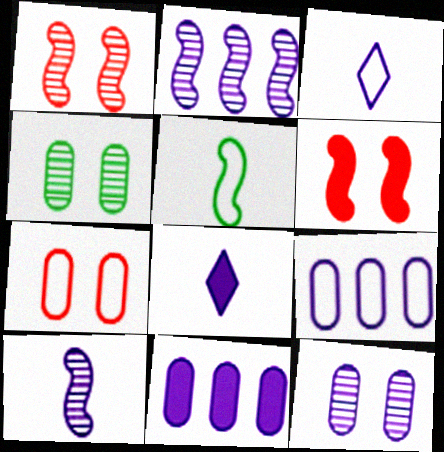[[2, 5, 6]]